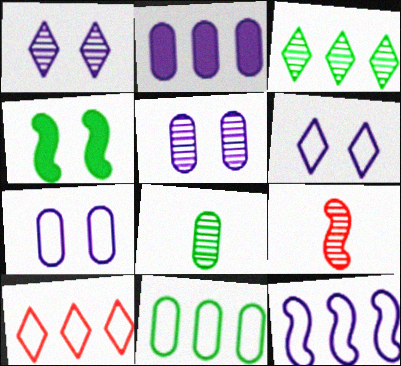[[3, 5, 9], 
[4, 9, 12], 
[10, 11, 12]]